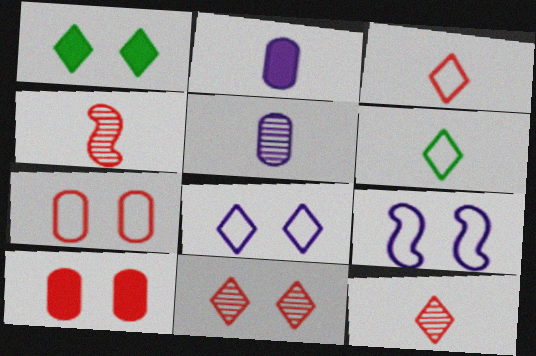[[1, 8, 11], 
[2, 4, 6]]